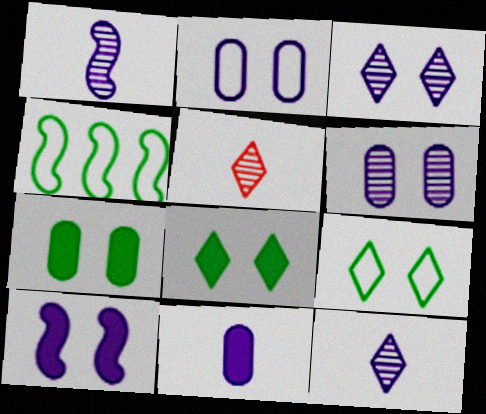[[2, 3, 10]]